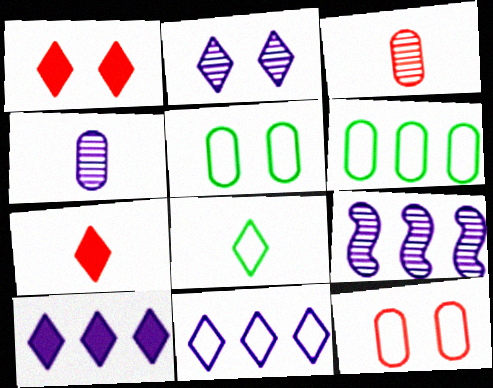[[2, 4, 9], 
[5, 7, 9]]